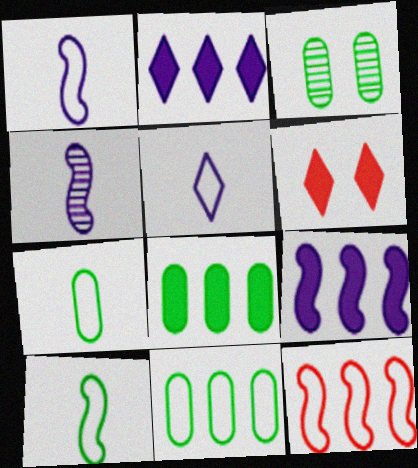[[3, 7, 8], 
[4, 6, 11]]